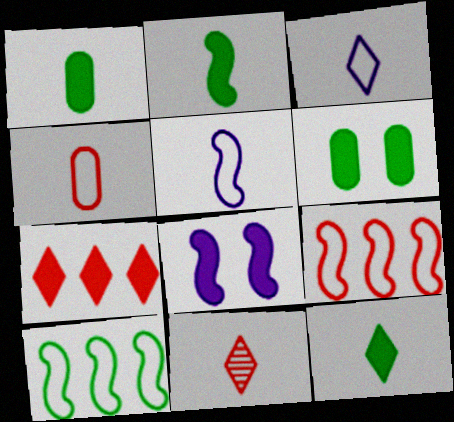[[1, 2, 12], 
[1, 5, 11], 
[1, 7, 8], 
[3, 11, 12]]